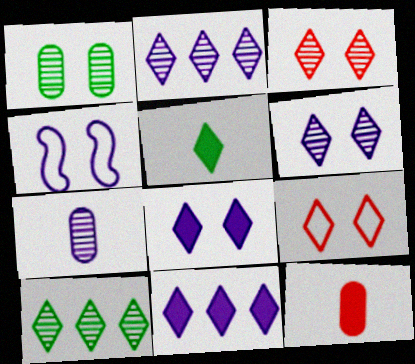[[2, 5, 9], 
[4, 7, 11], 
[4, 10, 12]]